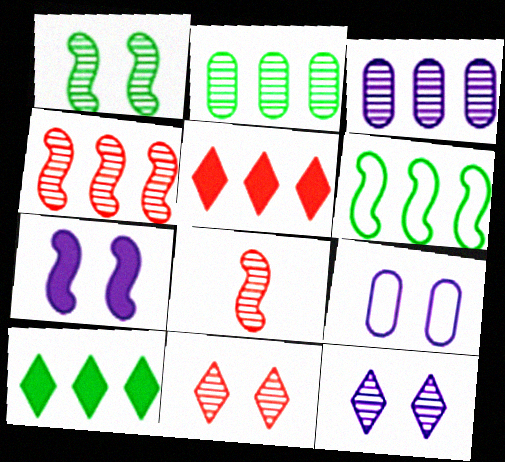[[2, 6, 10], 
[2, 8, 12], 
[3, 5, 6], 
[6, 7, 8], 
[7, 9, 12], 
[8, 9, 10]]